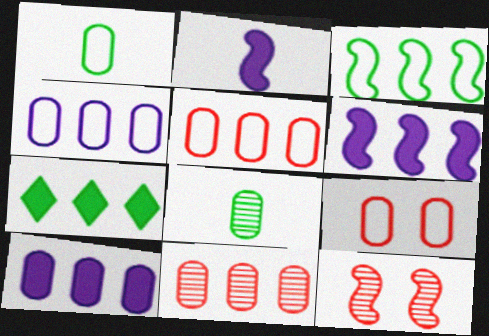[[1, 4, 9], 
[2, 3, 12], 
[8, 9, 10]]